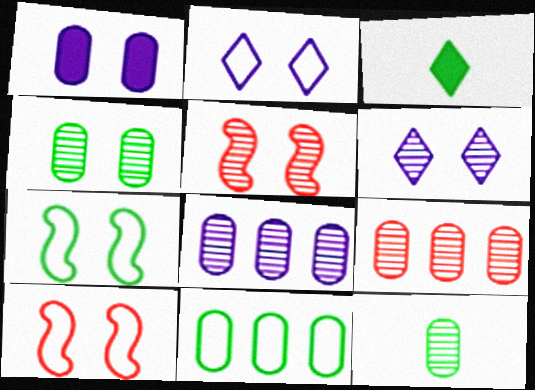[[3, 8, 10], 
[4, 5, 6]]